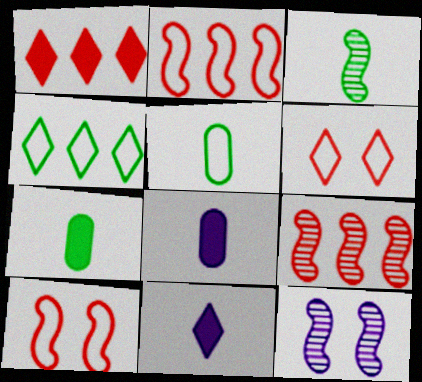[[1, 5, 12], 
[3, 9, 12]]